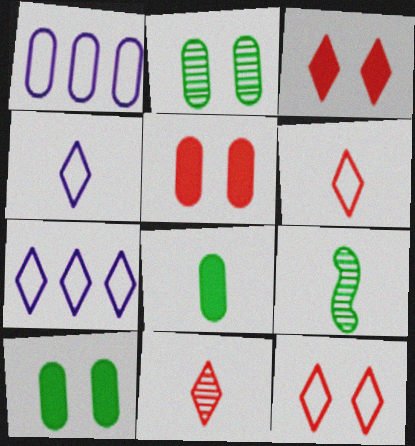[[1, 3, 9], 
[5, 7, 9]]